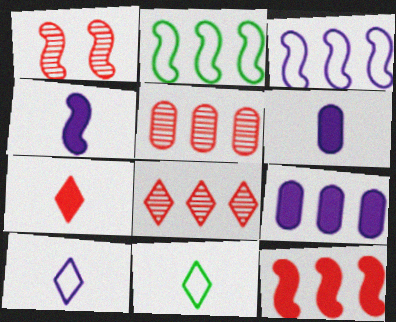[[1, 2, 4], 
[1, 9, 11], 
[2, 8, 9]]